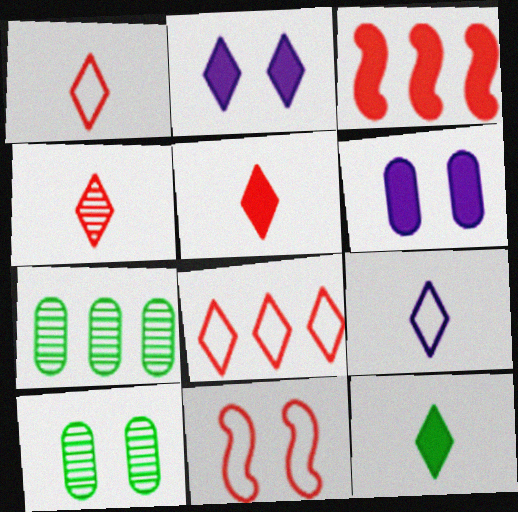[[1, 4, 5], 
[2, 10, 11], 
[3, 6, 12], 
[3, 9, 10], 
[4, 9, 12]]